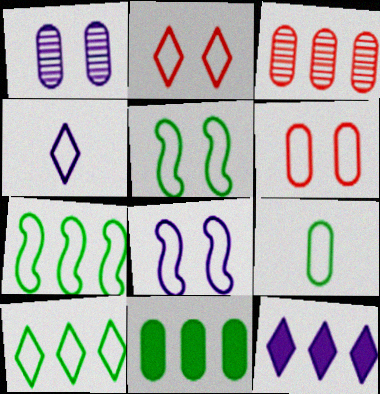[[2, 4, 10], 
[3, 7, 12], 
[4, 6, 7], 
[5, 9, 10]]